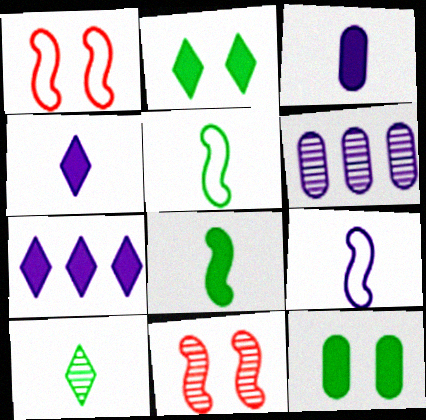[[6, 10, 11]]